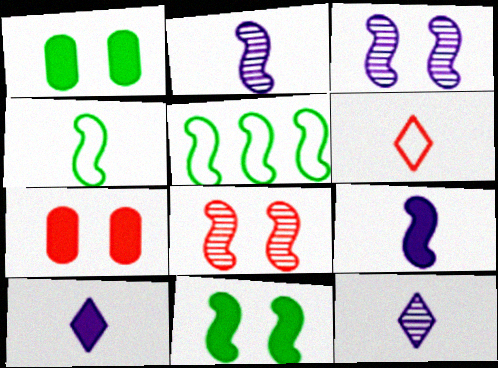[[5, 7, 12], 
[5, 8, 9]]